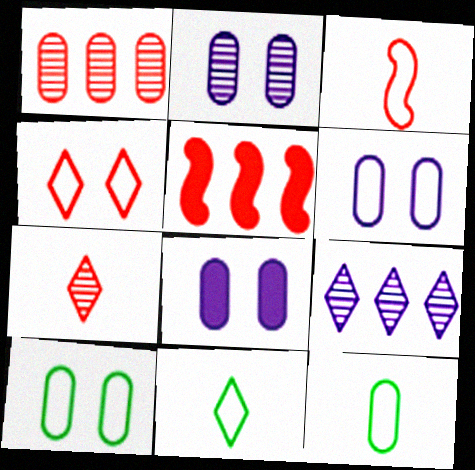[[1, 8, 12], 
[2, 5, 11], 
[2, 6, 8]]